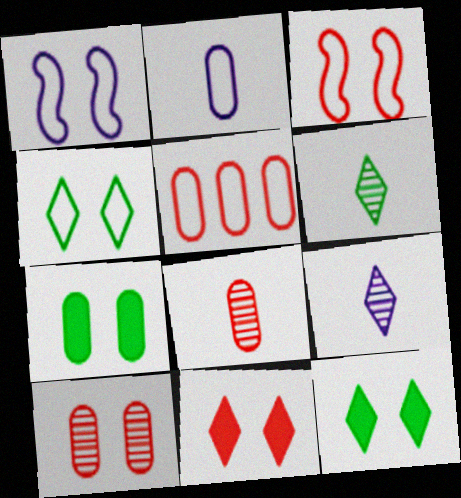[[1, 10, 12], 
[3, 10, 11]]